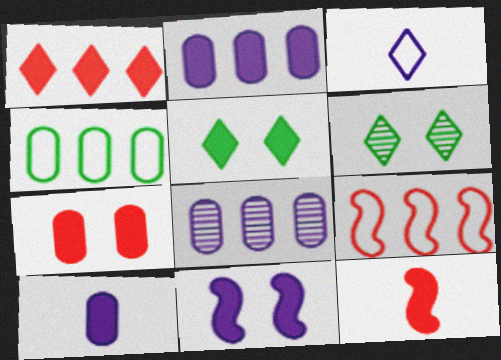[[1, 3, 6], 
[1, 7, 12], 
[2, 5, 12], 
[3, 8, 11], 
[5, 7, 11], 
[6, 9, 10]]